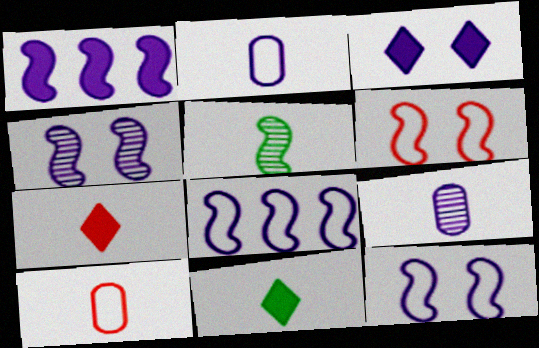[[1, 5, 6], 
[2, 5, 7], 
[3, 8, 9]]